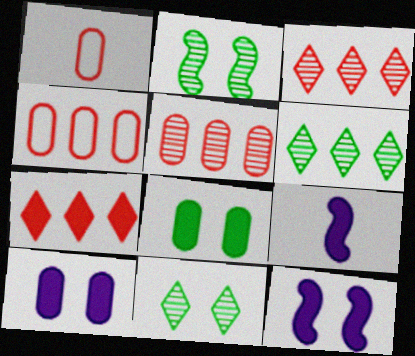[[1, 6, 12], 
[4, 9, 11], 
[7, 8, 9]]